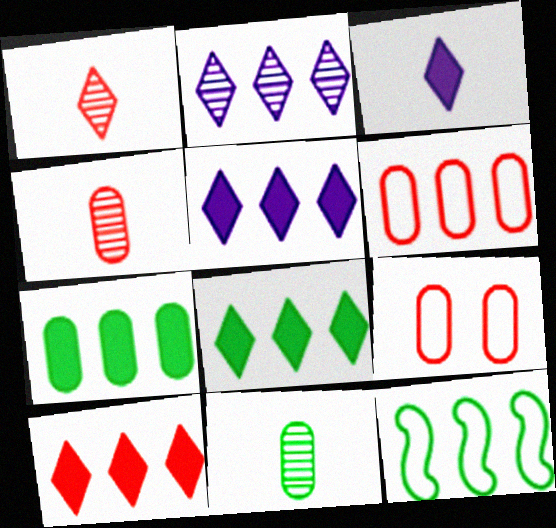[[5, 8, 10]]